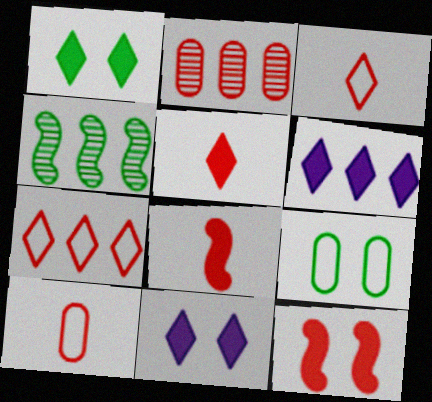[[1, 5, 6], 
[2, 3, 12], 
[4, 10, 11]]